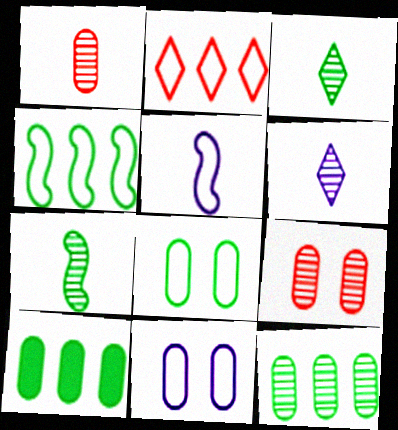[[1, 6, 7], 
[1, 10, 11], 
[2, 5, 8]]